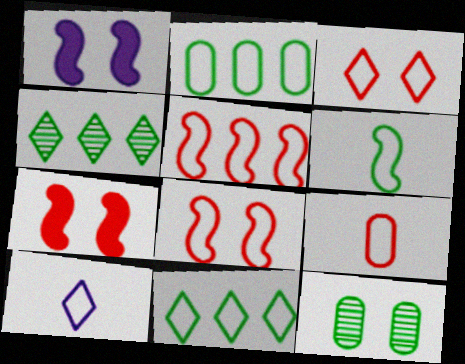[[1, 3, 12], 
[1, 4, 9], 
[2, 8, 10], 
[3, 5, 9], 
[3, 10, 11], 
[6, 9, 10]]